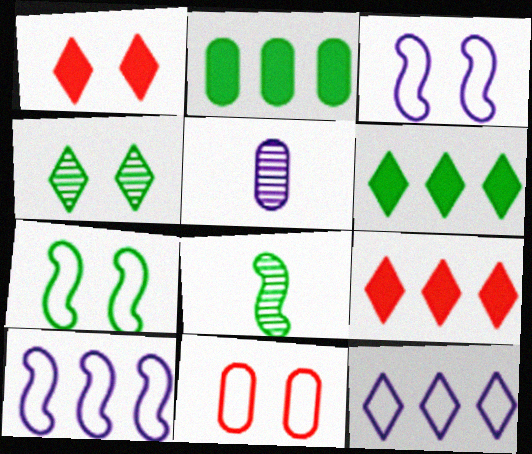[[2, 5, 11], 
[5, 7, 9]]